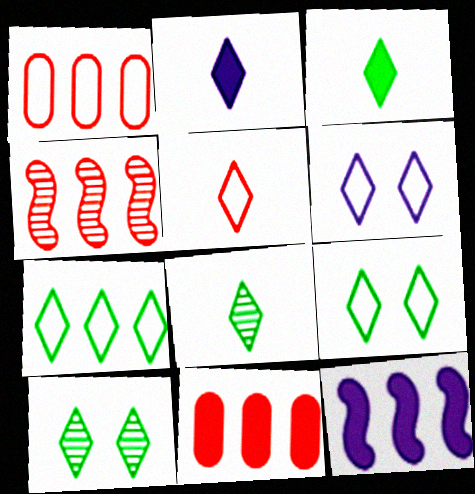[[2, 5, 8], 
[3, 7, 10], 
[5, 6, 7]]